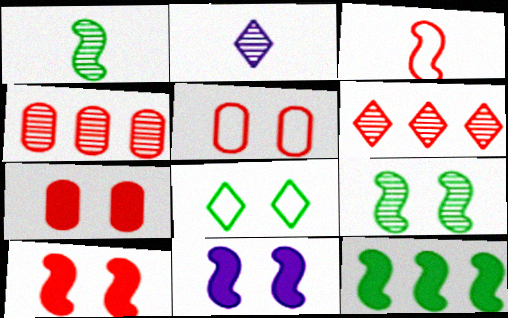[[2, 4, 9], 
[2, 5, 12], 
[3, 6, 7]]